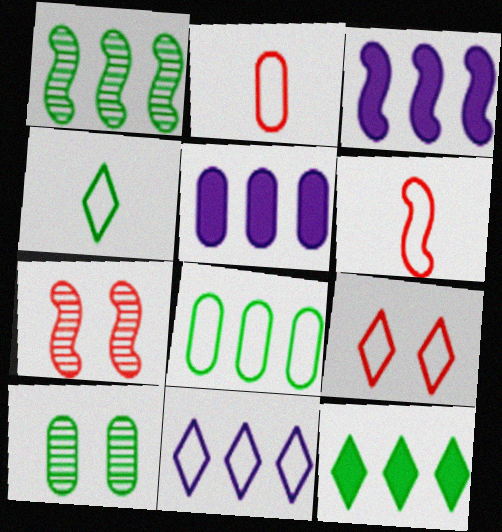[[1, 8, 12], 
[2, 5, 10], 
[4, 5, 7], 
[4, 9, 11]]